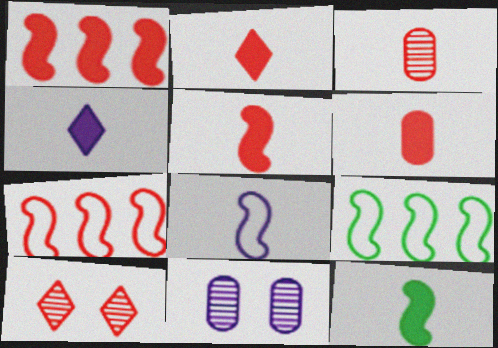[[2, 5, 6], 
[2, 9, 11], 
[4, 6, 12], 
[6, 7, 10]]